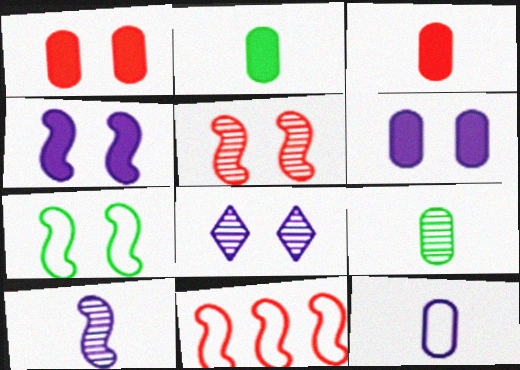[[1, 7, 8], 
[2, 8, 11], 
[3, 9, 12], 
[4, 5, 7]]